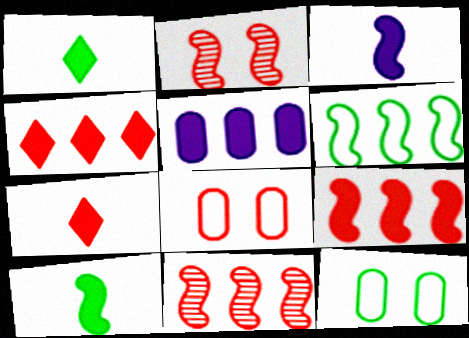[[2, 3, 6], 
[7, 8, 11]]